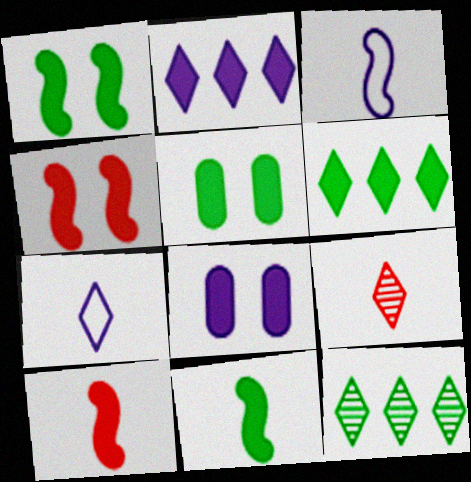[[2, 5, 10], 
[5, 6, 11], 
[6, 8, 10]]